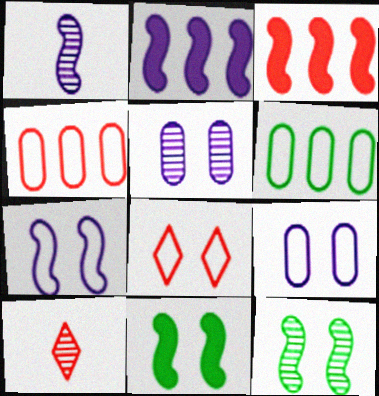[[1, 2, 7], 
[5, 8, 11]]